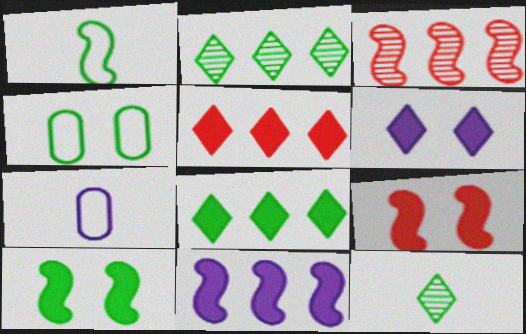[[2, 7, 9]]